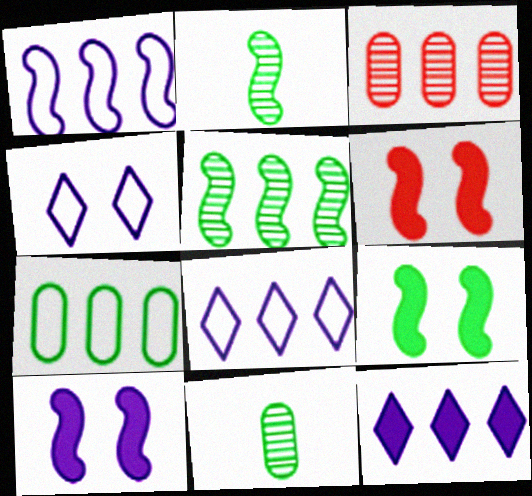[[1, 2, 6], 
[6, 8, 11], 
[6, 9, 10]]